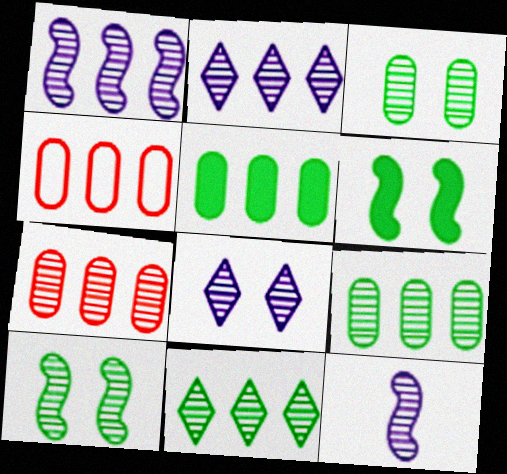[[1, 7, 11]]